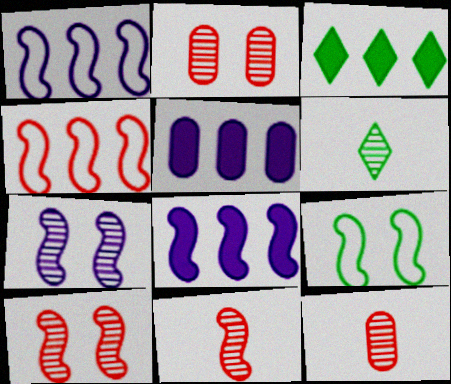[[8, 9, 11]]